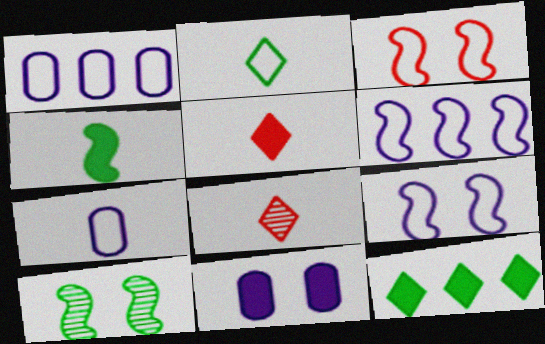[[1, 2, 3], 
[1, 5, 10], 
[4, 7, 8]]